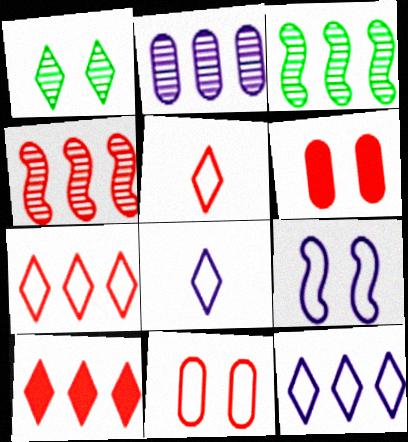[[1, 6, 9], 
[1, 8, 10], 
[3, 6, 8], 
[4, 5, 6]]